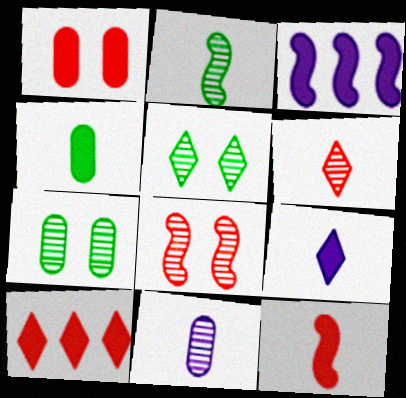[[1, 10, 12], 
[2, 6, 11], 
[4, 9, 12]]